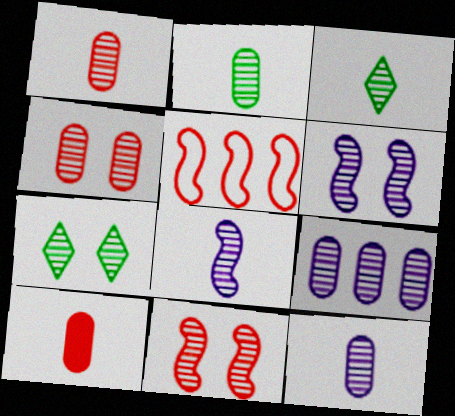[[1, 2, 12], 
[1, 3, 8], 
[2, 4, 9], 
[3, 9, 11], 
[4, 6, 7]]